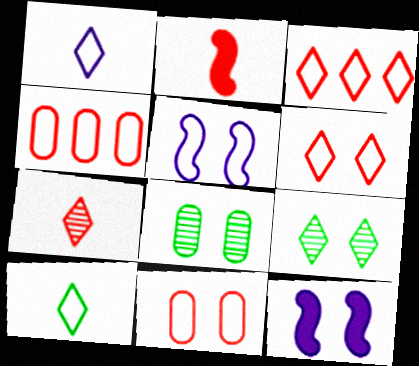[[4, 5, 10], 
[6, 8, 12], 
[9, 11, 12]]